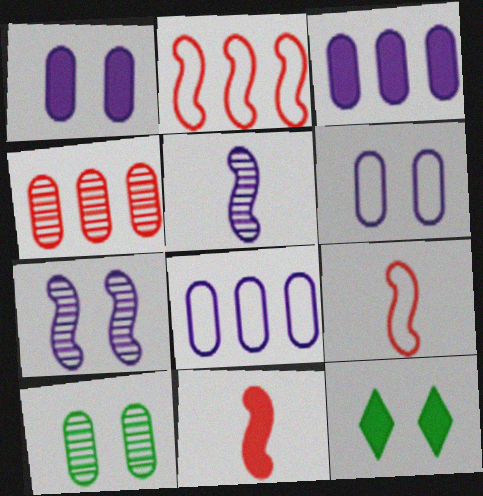[[3, 11, 12]]